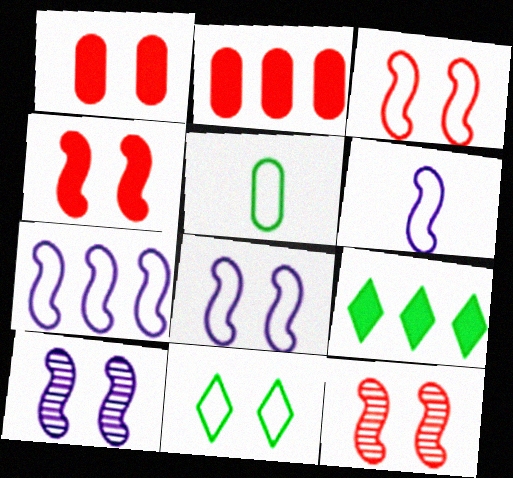[[1, 10, 11], 
[3, 4, 12], 
[6, 7, 8]]